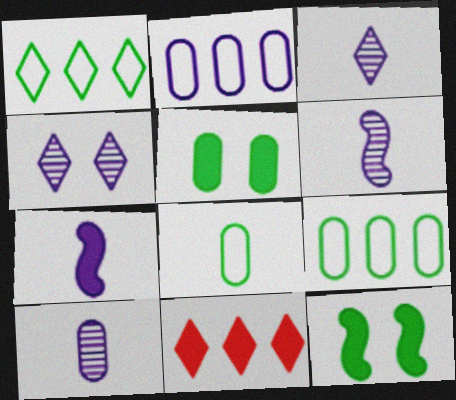[[2, 4, 7], 
[3, 6, 10], 
[5, 7, 11]]